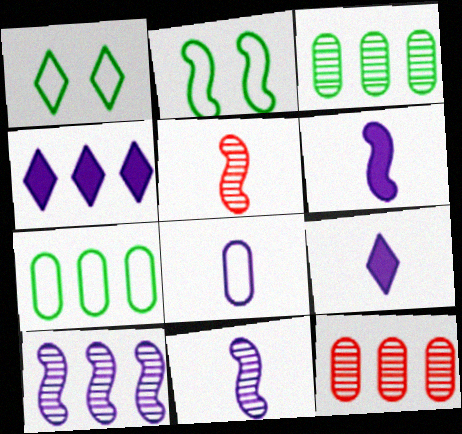[[1, 6, 12], 
[2, 9, 12], 
[8, 9, 11]]